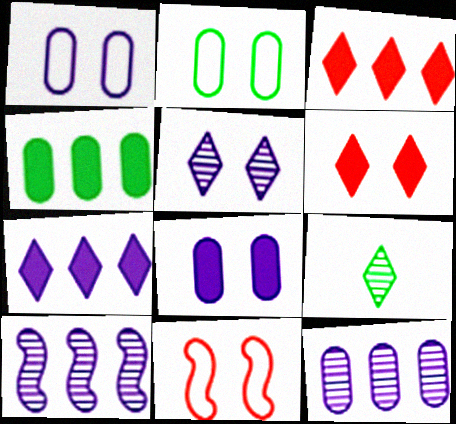[]